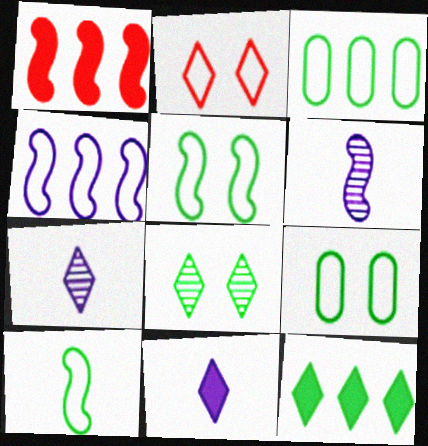[[1, 5, 6], 
[1, 7, 9], 
[2, 7, 12]]